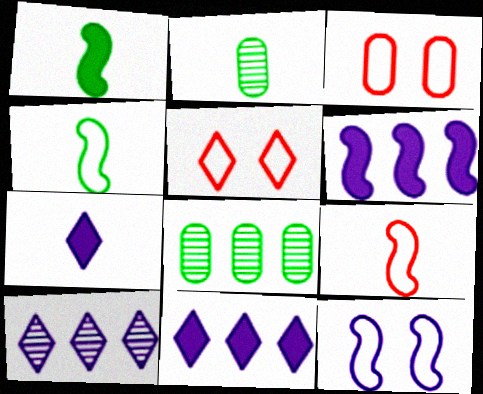[[1, 3, 10], 
[2, 5, 6], 
[2, 7, 9]]